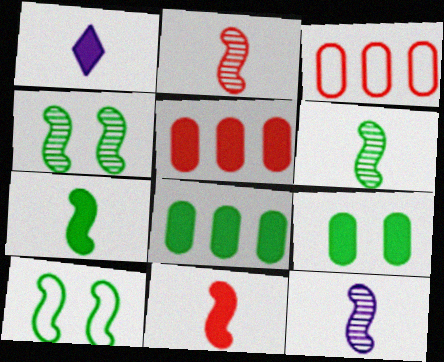[[1, 3, 4], 
[2, 6, 12]]